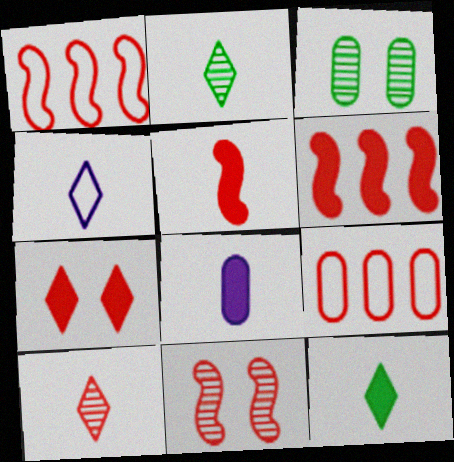[[1, 5, 11], 
[3, 4, 6], 
[3, 8, 9], 
[4, 10, 12], 
[5, 8, 12]]